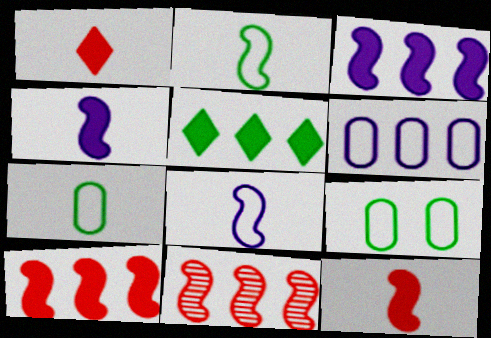[[5, 6, 11]]